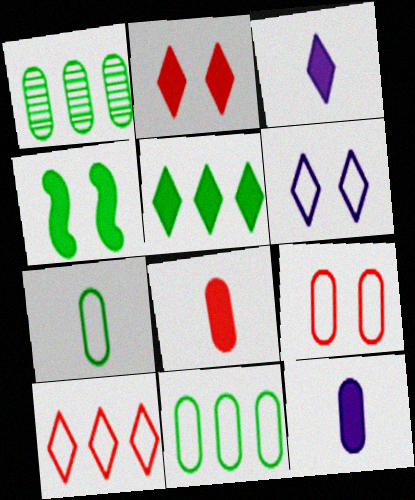[[1, 9, 12], 
[2, 3, 5]]